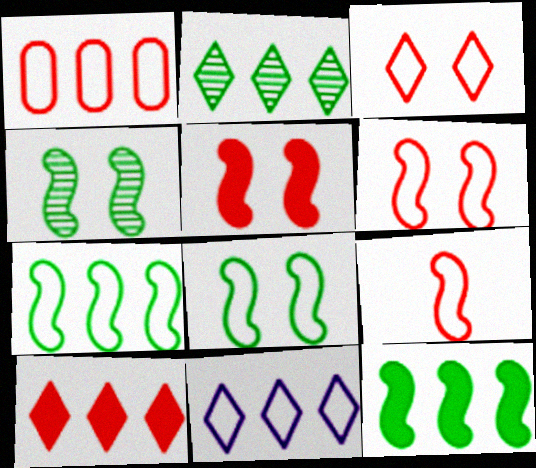[[1, 3, 9], 
[1, 7, 11], 
[2, 10, 11]]